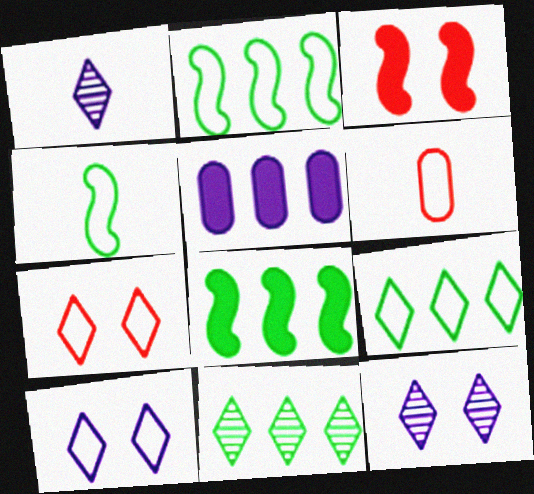[[2, 6, 10], 
[6, 8, 12]]